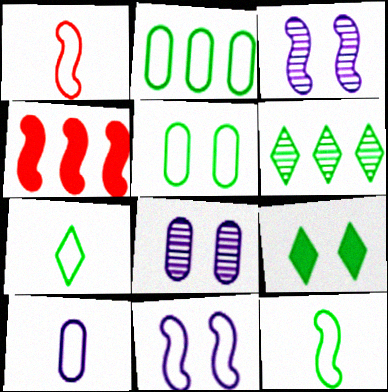[[1, 7, 10], 
[3, 4, 12], 
[4, 7, 8], 
[6, 7, 9]]